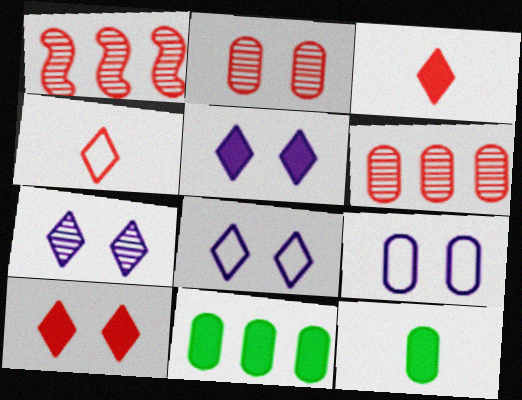[[1, 8, 12], 
[5, 7, 8], 
[6, 9, 12]]